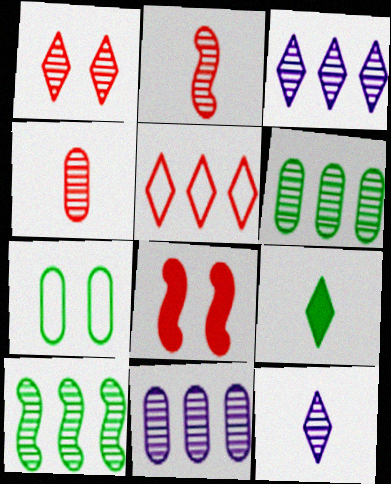[[4, 5, 8], 
[7, 9, 10]]